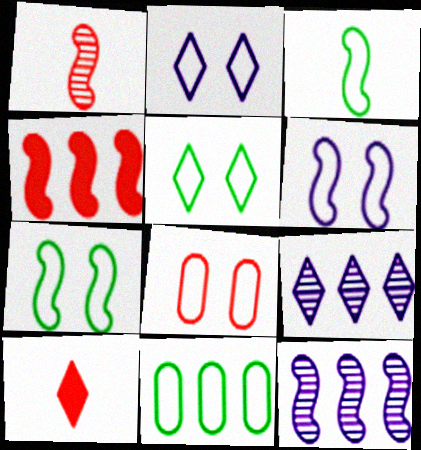[[2, 7, 8], 
[3, 5, 11], 
[4, 9, 11], 
[5, 6, 8], 
[5, 9, 10]]